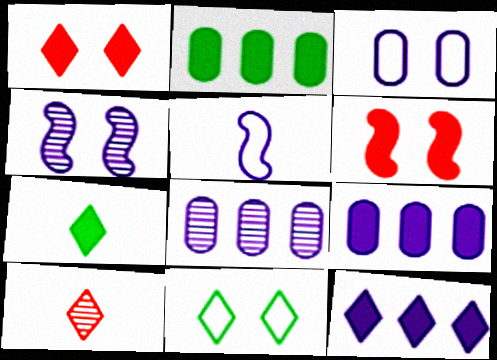[[1, 7, 12], 
[6, 7, 9], 
[10, 11, 12]]